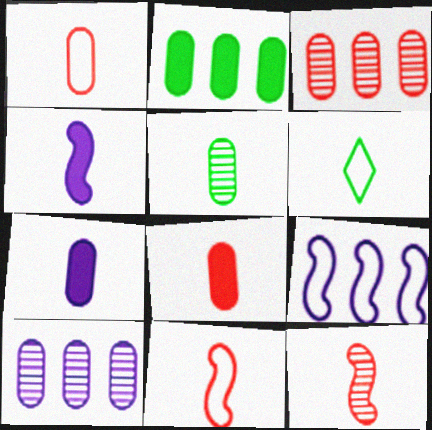[[1, 5, 7], 
[6, 7, 12]]